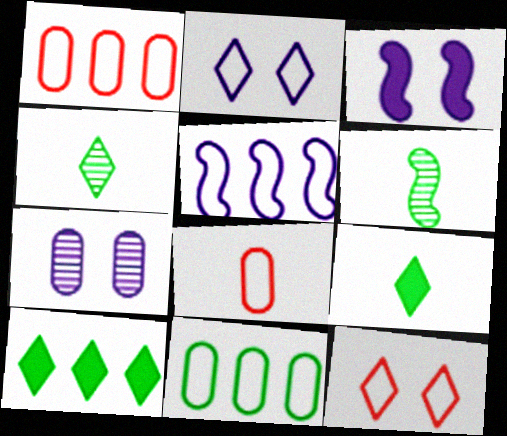[[1, 3, 4], 
[2, 3, 7]]